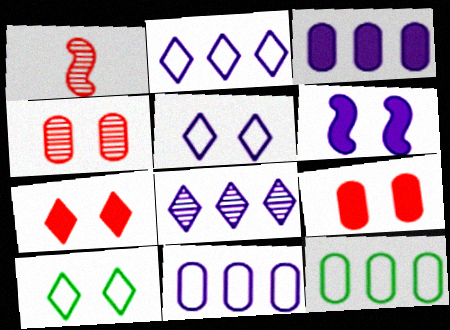[[1, 3, 10], 
[4, 6, 10]]